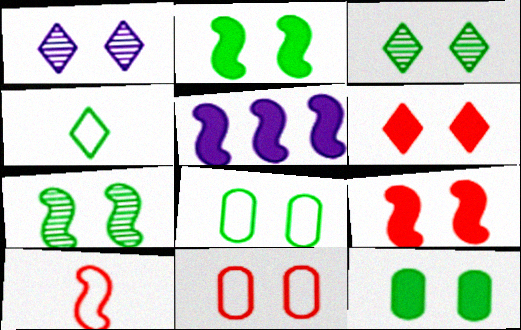[[1, 2, 11], 
[1, 8, 9], 
[2, 3, 8], 
[5, 7, 10]]